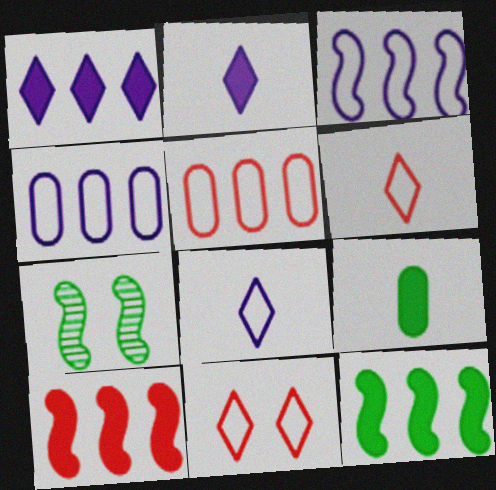[[2, 5, 7]]